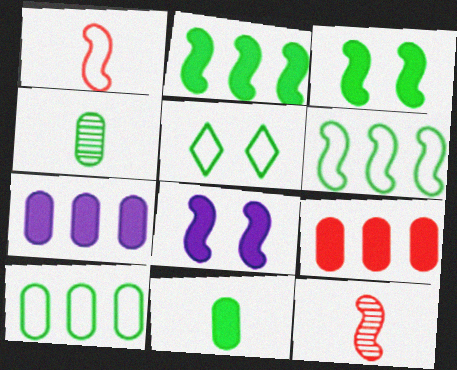[[2, 4, 5], 
[5, 7, 12], 
[6, 8, 12]]